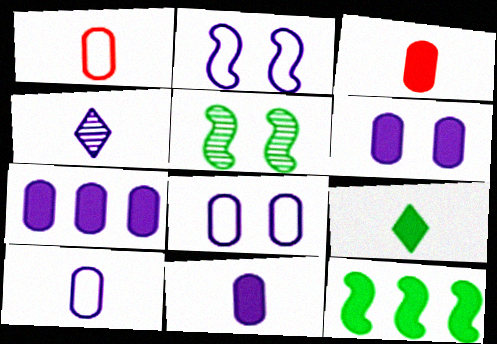[[2, 4, 7], 
[6, 7, 11]]